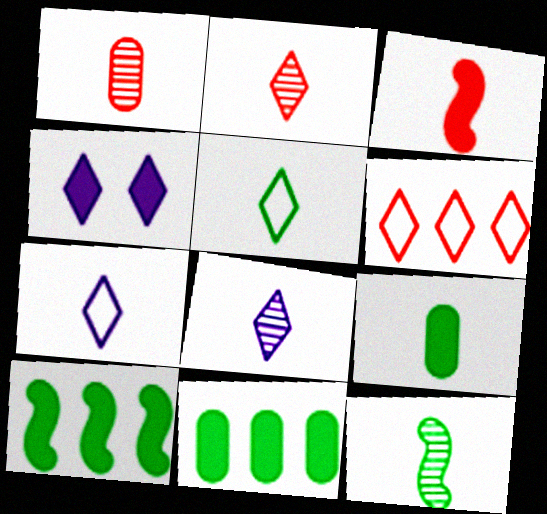[[1, 8, 12], 
[3, 4, 11], 
[5, 9, 12]]